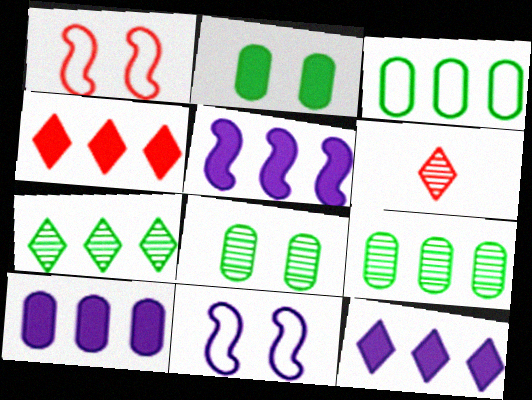[[5, 10, 12]]